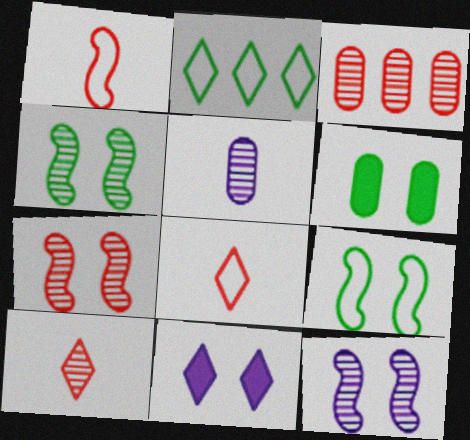[[2, 10, 11], 
[3, 7, 10], 
[4, 7, 12]]